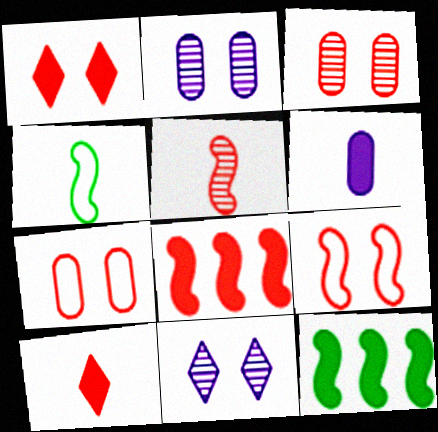[[1, 3, 9], 
[1, 6, 12], 
[5, 8, 9]]